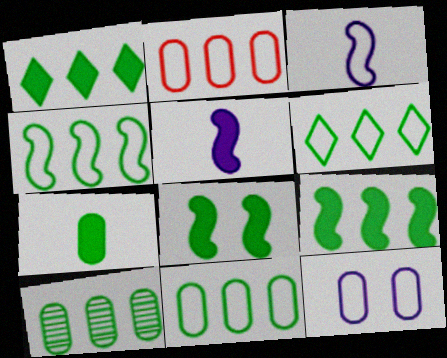[[1, 4, 10], 
[1, 7, 8], 
[4, 6, 11], 
[6, 9, 10]]